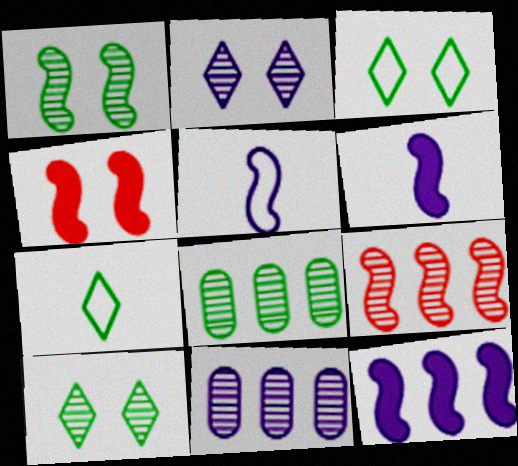[[4, 7, 11]]